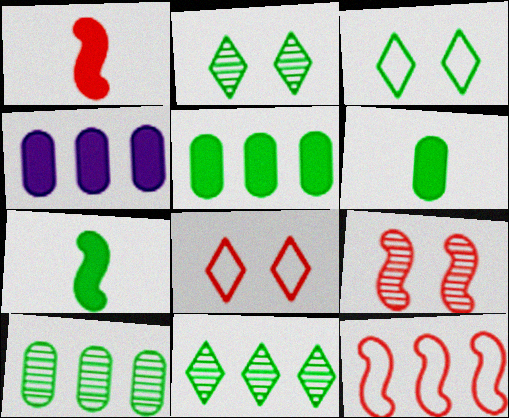[[1, 9, 12], 
[3, 7, 10], 
[4, 11, 12]]